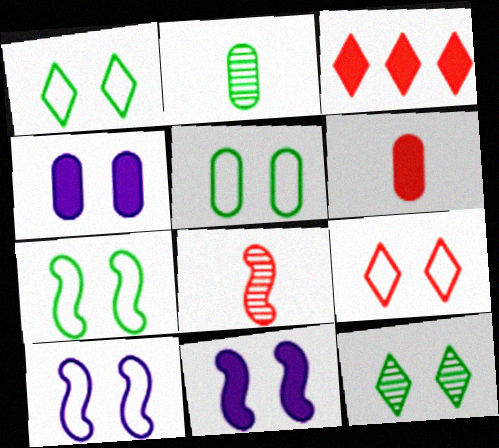[[1, 5, 7], 
[2, 3, 10], 
[5, 9, 10]]